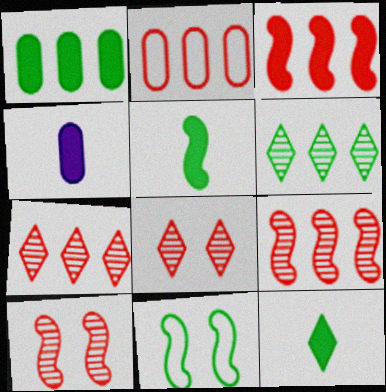[[2, 3, 7], 
[4, 7, 11]]